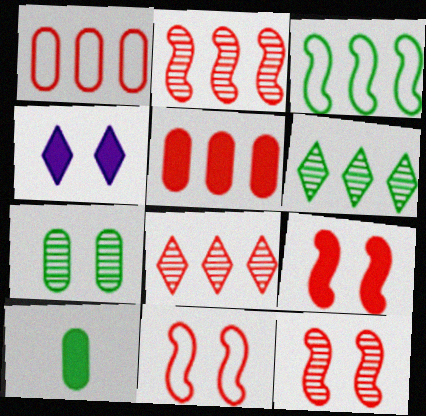[[4, 7, 11], 
[9, 11, 12]]